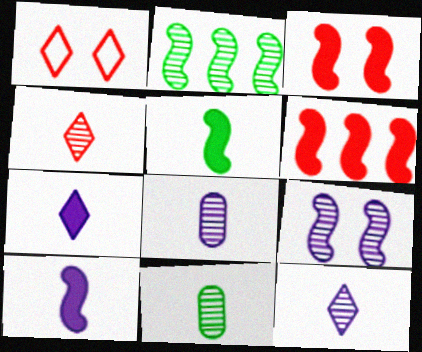[]